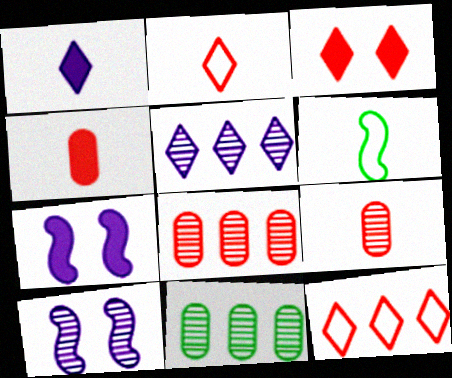[[1, 6, 9], 
[2, 7, 11]]